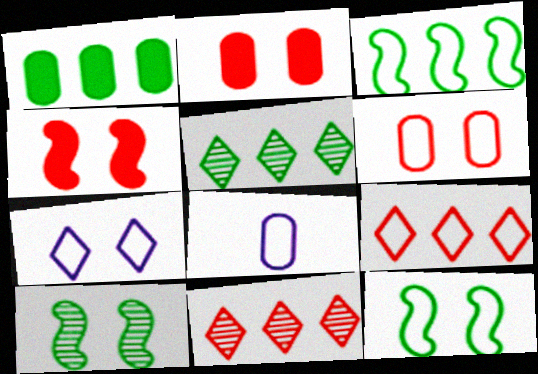[[1, 3, 5], 
[2, 7, 10], 
[4, 5, 8], 
[6, 7, 12], 
[8, 9, 12]]